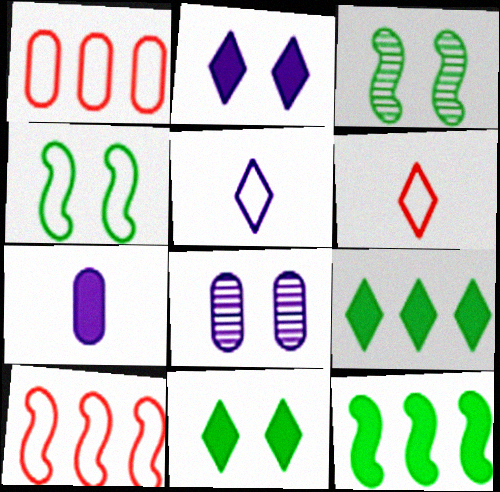[[1, 4, 5], 
[6, 8, 12]]